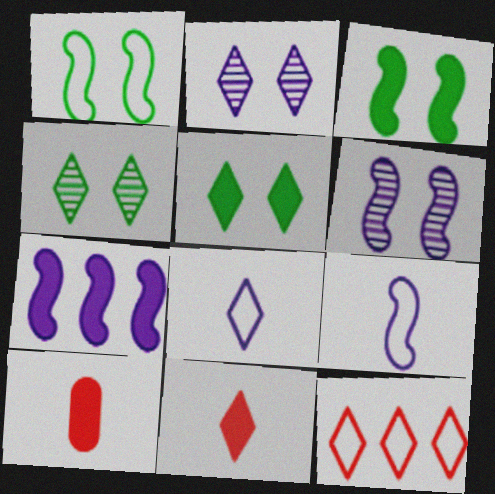[[5, 7, 10], 
[6, 7, 9]]